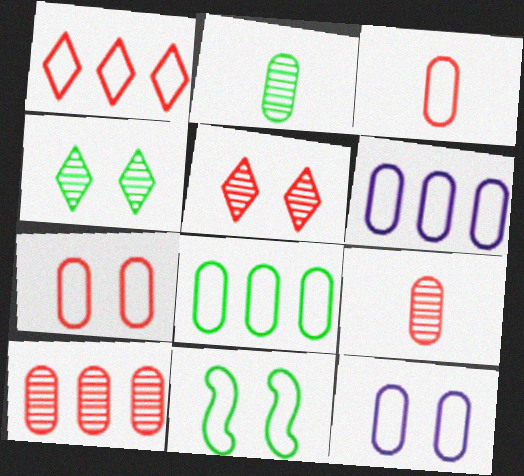[[3, 8, 12]]